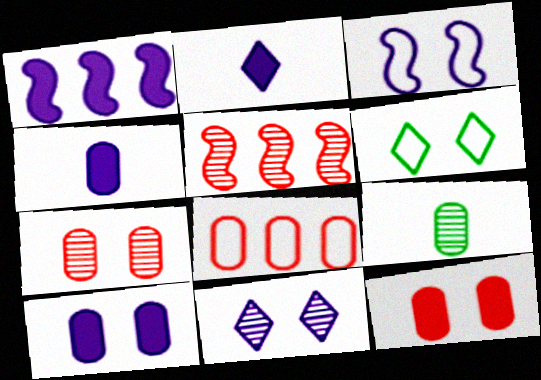[[1, 2, 10], 
[3, 10, 11], 
[4, 5, 6], 
[5, 9, 11], 
[8, 9, 10]]